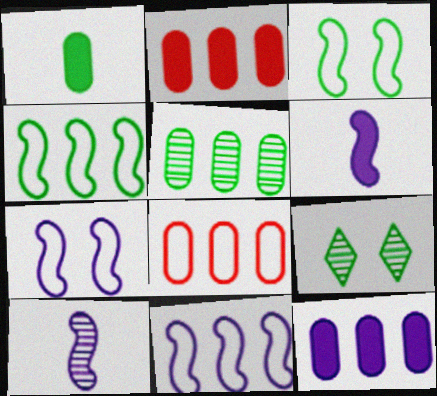[[1, 4, 9], 
[5, 8, 12], 
[6, 8, 9]]